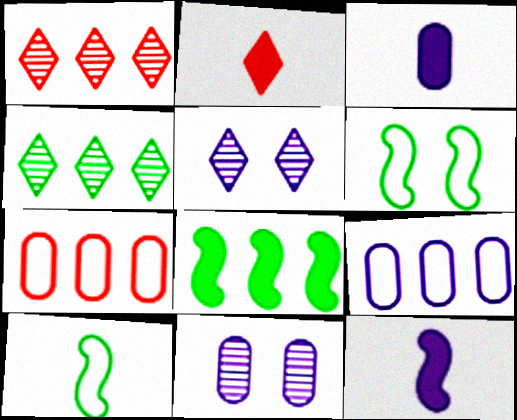[[1, 3, 6], 
[1, 8, 9], 
[3, 9, 11], 
[5, 9, 12]]